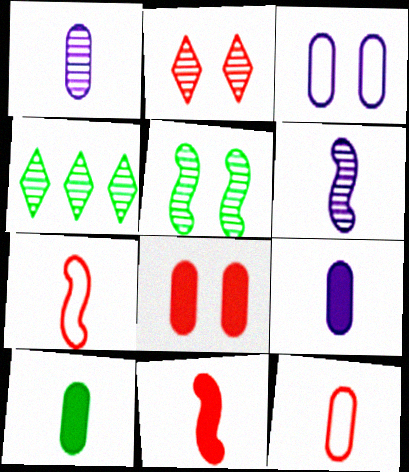[[1, 10, 12], 
[3, 4, 11]]